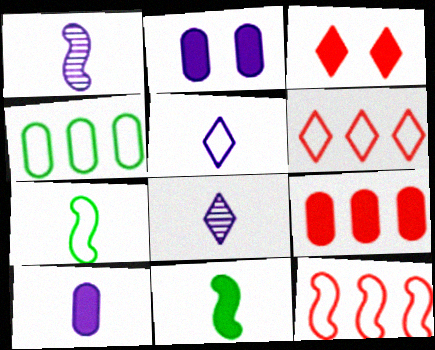[[1, 3, 4], 
[1, 5, 10]]